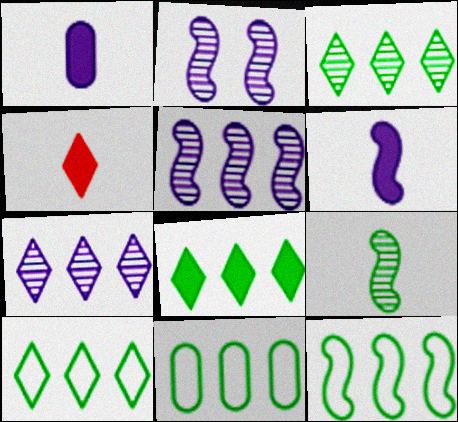[[2, 4, 11], 
[3, 8, 10], 
[10, 11, 12]]